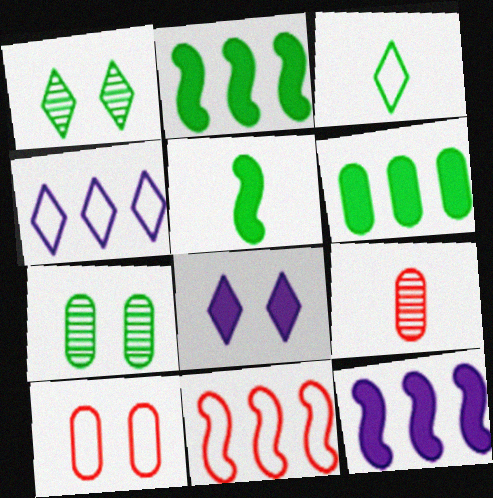[[2, 3, 7]]